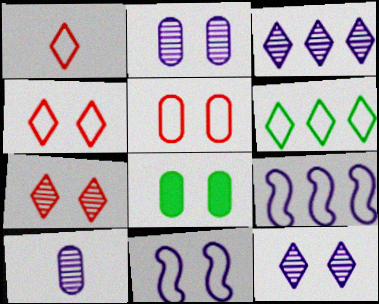[[2, 5, 8], 
[7, 8, 11]]